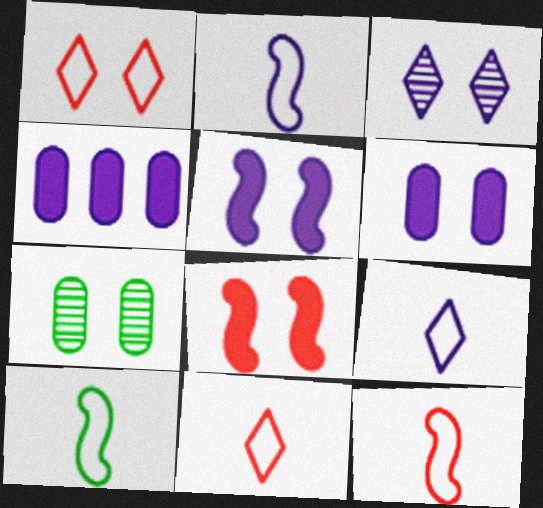[[1, 5, 7], 
[2, 3, 4], 
[2, 10, 12]]